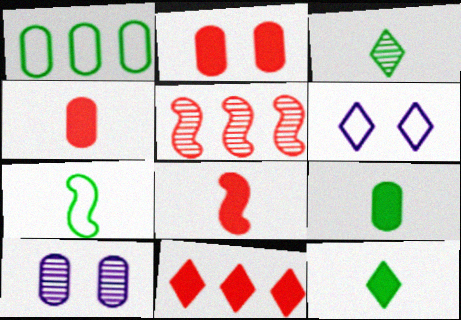[[1, 4, 10], 
[2, 8, 11], 
[3, 5, 10], 
[3, 6, 11], 
[3, 7, 9], 
[5, 6, 9], 
[7, 10, 11]]